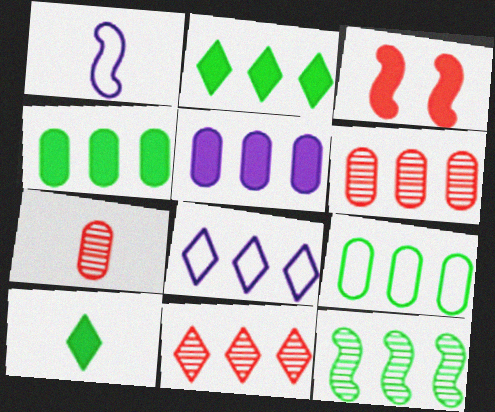[[1, 3, 12], 
[1, 7, 10], 
[2, 8, 11], 
[2, 9, 12], 
[3, 5, 10], 
[5, 6, 9]]